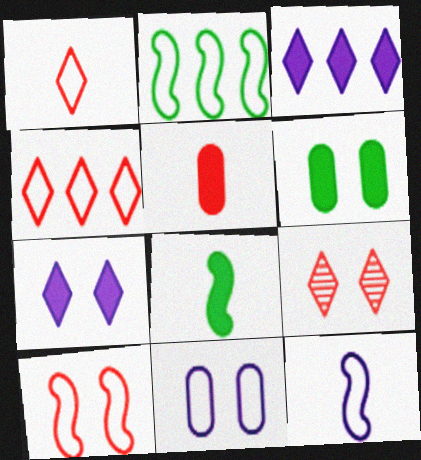[[1, 2, 11], 
[2, 10, 12]]